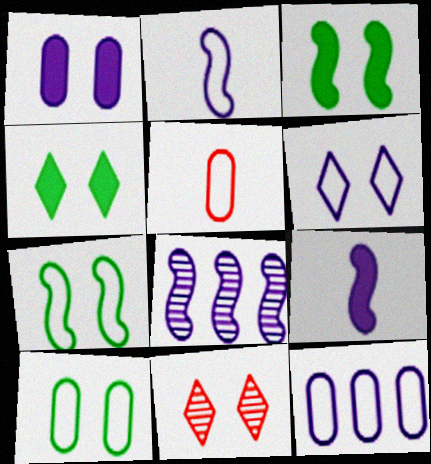[[1, 7, 11], 
[2, 6, 12], 
[4, 5, 8], 
[4, 6, 11], 
[5, 10, 12]]